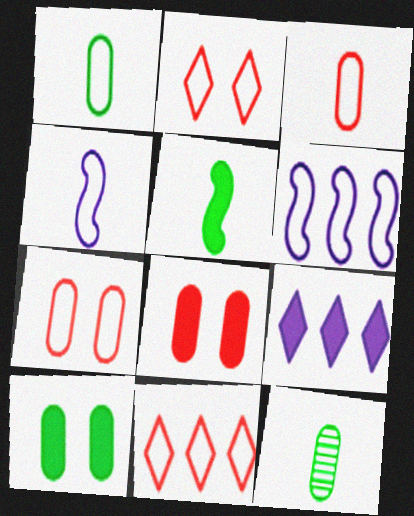[[1, 2, 6], 
[5, 8, 9]]